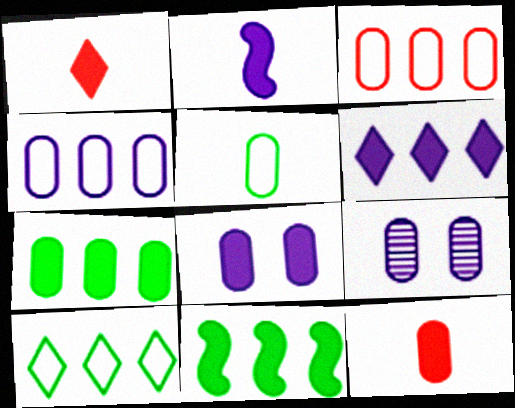[[1, 8, 11], 
[2, 6, 8], 
[7, 8, 12]]